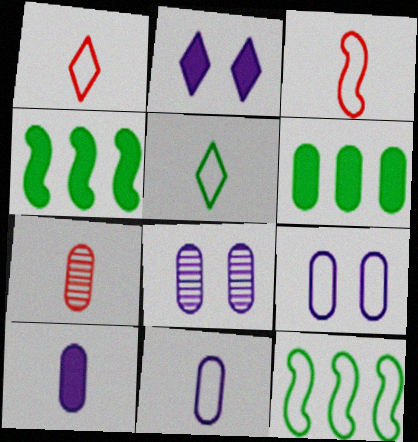[[1, 4, 8], 
[1, 9, 12], 
[2, 7, 12], 
[3, 5, 11], 
[6, 7, 9]]